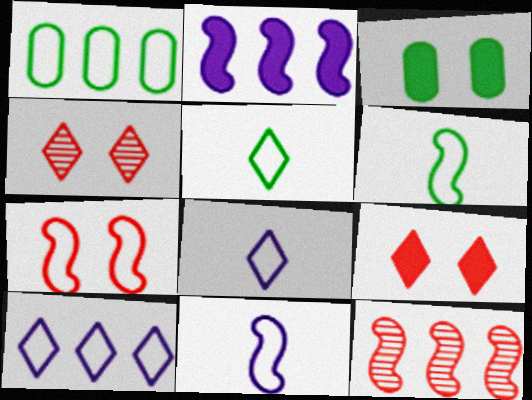[[1, 7, 8], 
[3, 8, 12]]